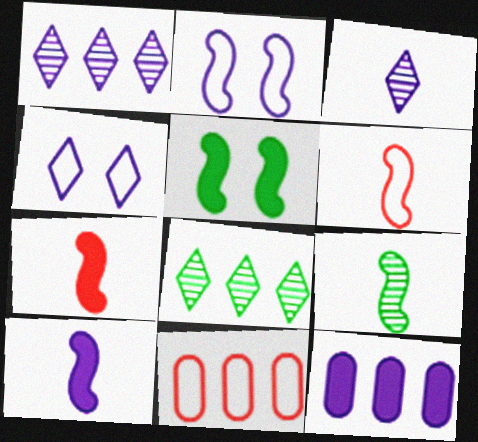[[2, 3, 12], 
[3, 5, 11], 
[6, 9, 10]]